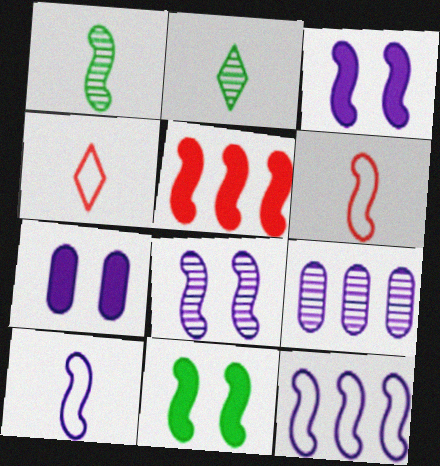[[4, 9, 11]]